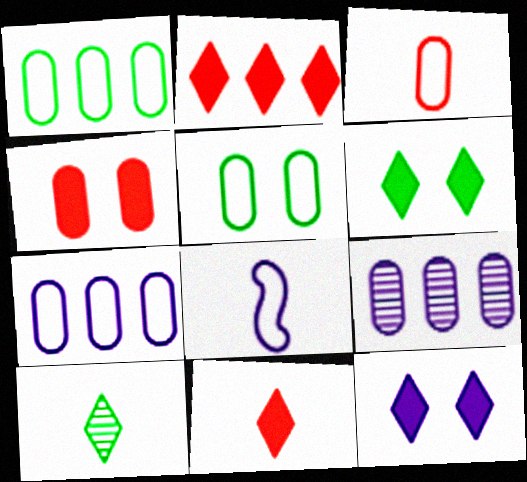[[3, 5, 7], 
[8, 9, 12]]